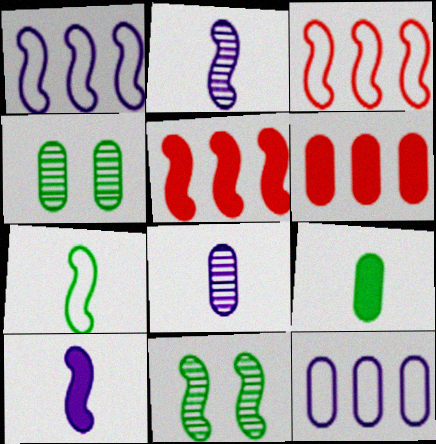[[3, 10, 11]]